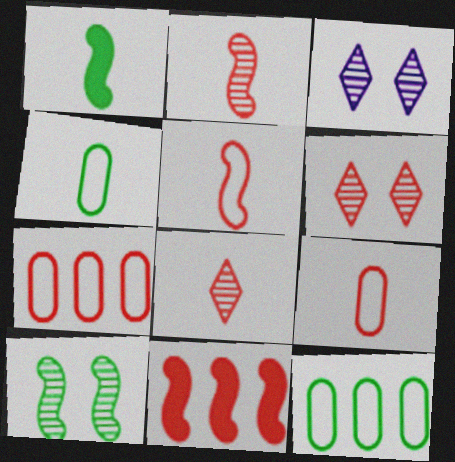[[1, 3, 7], 
[3, 4, 11], 
[6, 9, 11]]